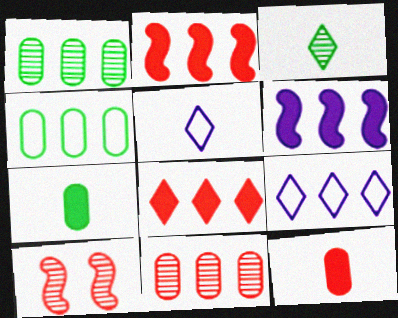[[1, 2, 9], 
[7, 9, 10]]